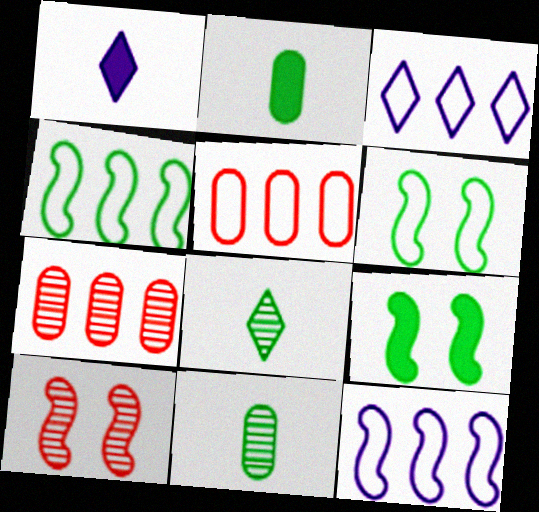[[1, 6, 7], 
[2, 3, 10], 
[3, 4, 5]]